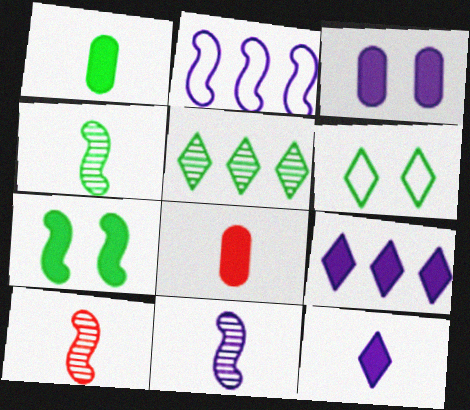[[2, 7, 10], 
[4, 10, 11], 
[7, 8, 9]]